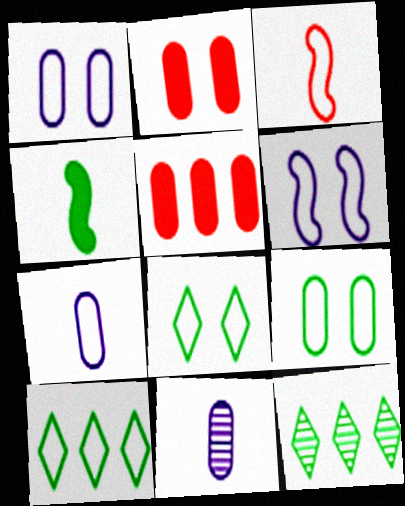[[1, 3, 10], 
[4, 9, 12], 
[5, 9, 11]]